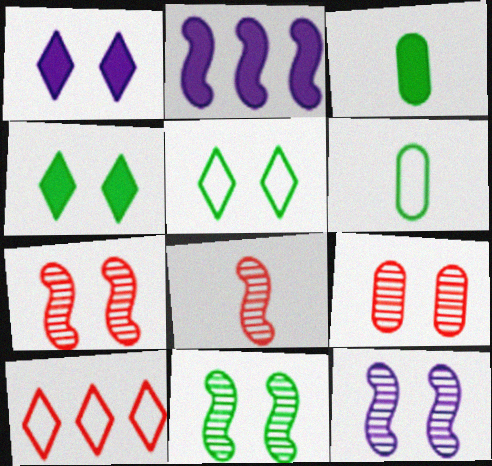[[3, 10, 12], 
[7, 11, 12]]